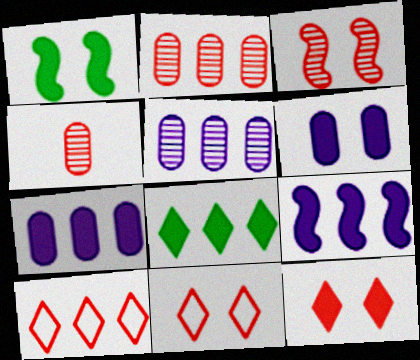[[1, 6, 12]]